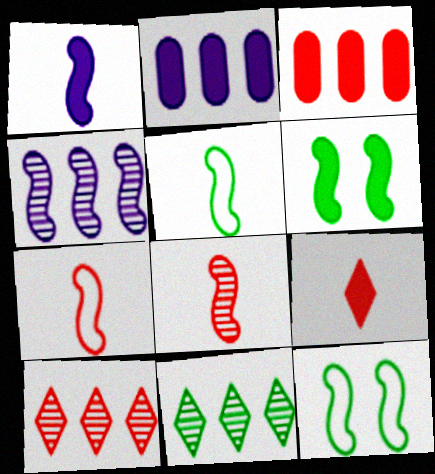[[1, 5, 8], 
[2, 6, 9], 
[4, 6, 7]]